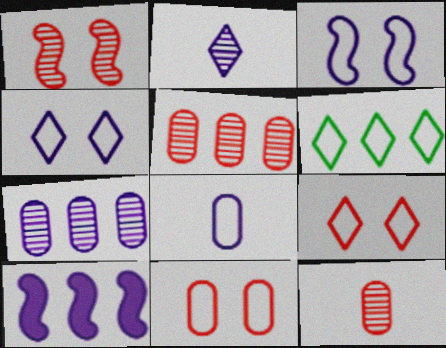[[5, 6, 10]]